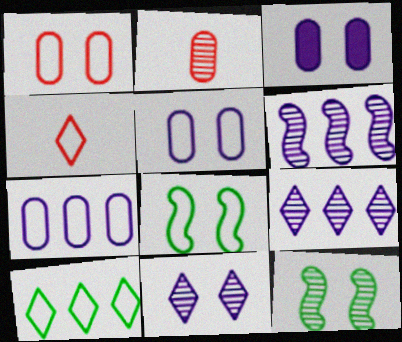[[2, 9, 12], 
[4, 7, 8]]